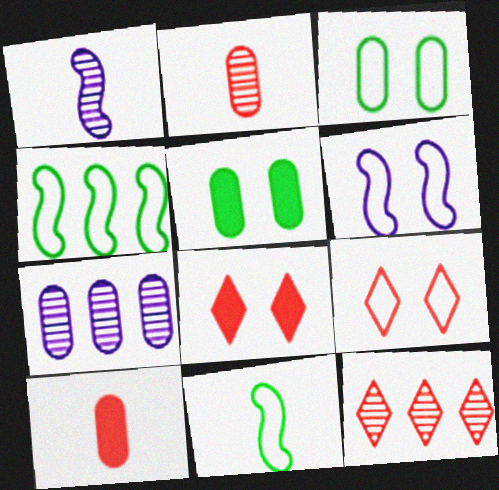[[3, 6, 9], 
[3, 7, 10], 
[7, 8, 11]]